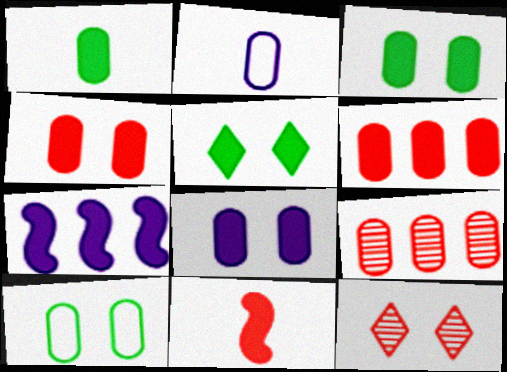[[1, 6, 8], 
[2, 3, 9], 
[3, 4, 8]]